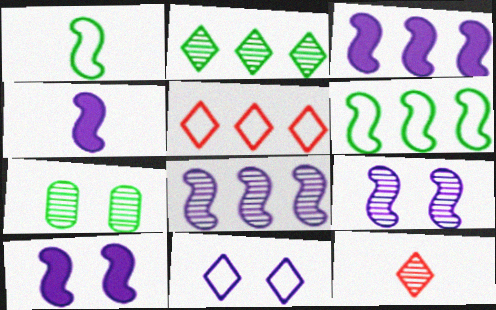[[3, 4, 10], 
[4, 5, 7], 
[7, 8, 12]]